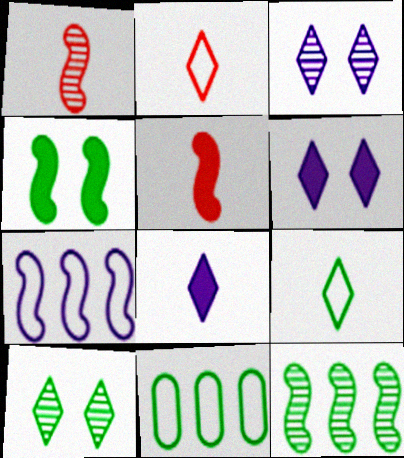[[1, 4, 7], 
[1, 6, 11], 
[3, 5, 11]]